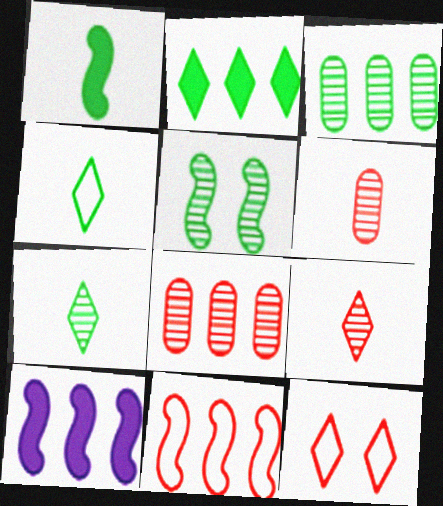[[3, 5, 7]]